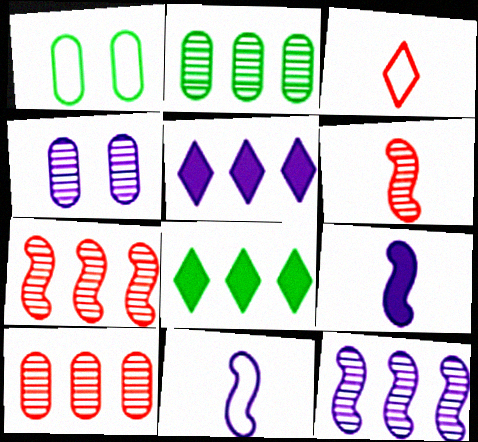[[1, 5, 6], 
[4, 5, 11]]